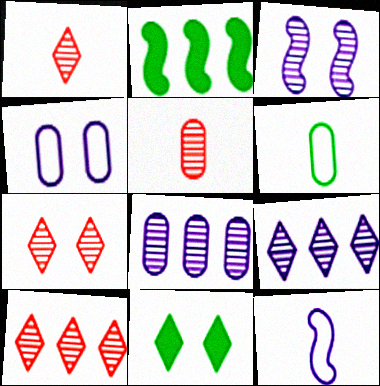[[1, 2, 4], 
[1, 7, 10]]